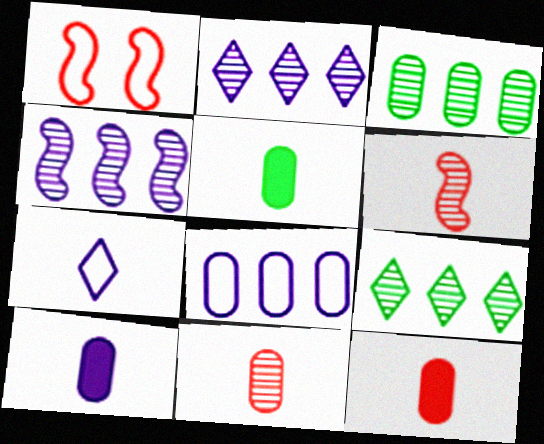[[1, 2, 5], 
[1, 9, 10], 
[5, 6, 7], 
[5, 10, 12]]